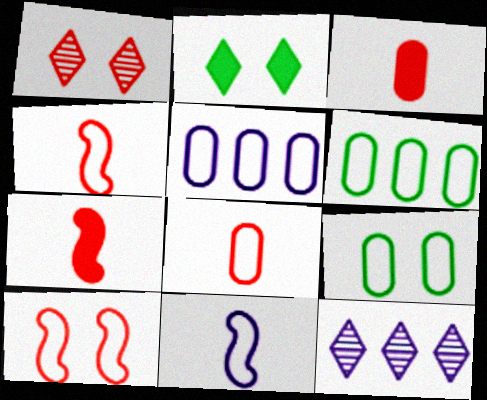[[5, 8, 9], 
[7, 9, 12]]